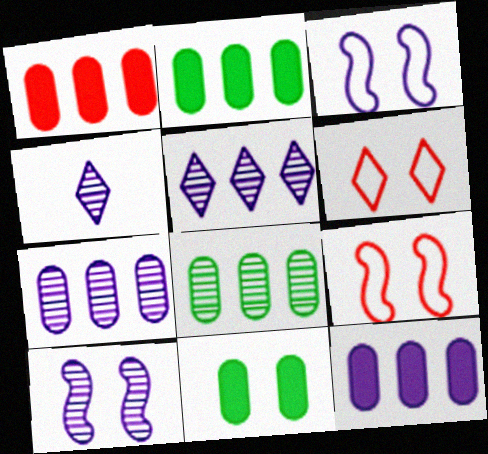[[1, 2, 12], 
[2, 4, 9], 
[3, 4, 12], 
[4, 7, 10], 
[6, 10, 11]]